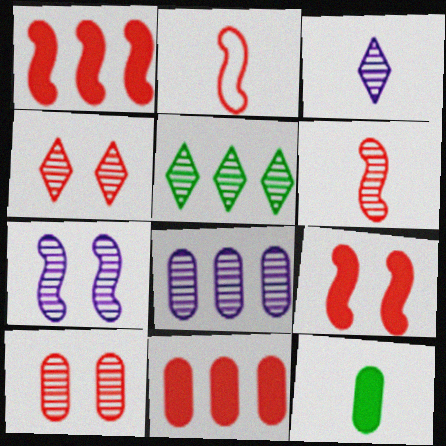[[2, 3, 12], 
[2, 4, 11], 
[3, 4, 5], 
[3, 7, 8]]